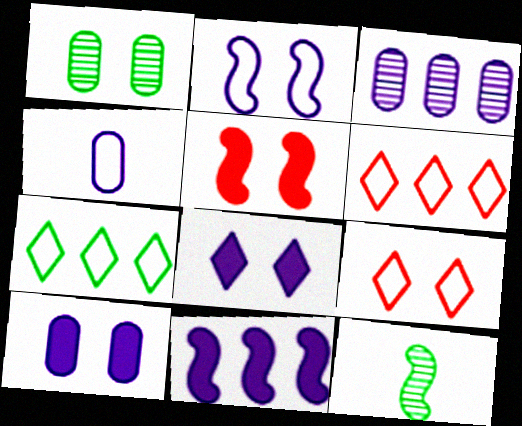[[3, 4, 10], 
[6, 10, 12]]